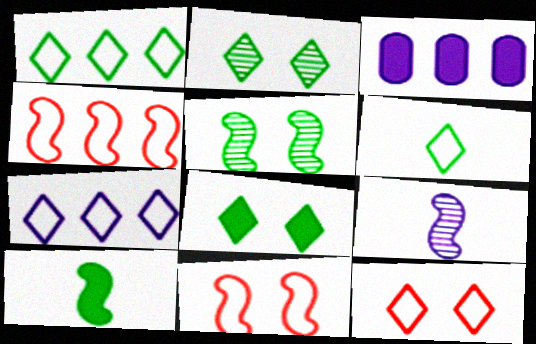[[6, 7, 12]]